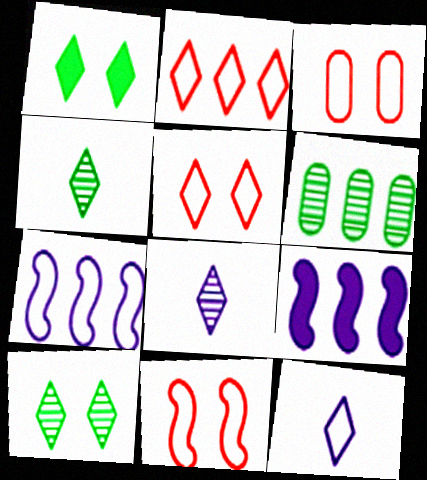[[1, 2, 8], 
[2, 6, 9], 
[3, 4, 9], 
[3, 5, 11]]